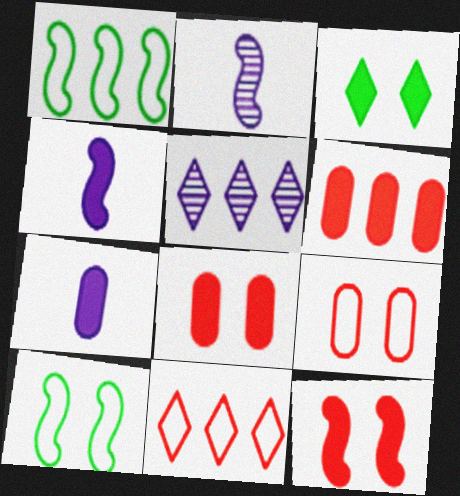[[1, 2, 12], 
[1, 5, 6], 
[3, 4, 6]]